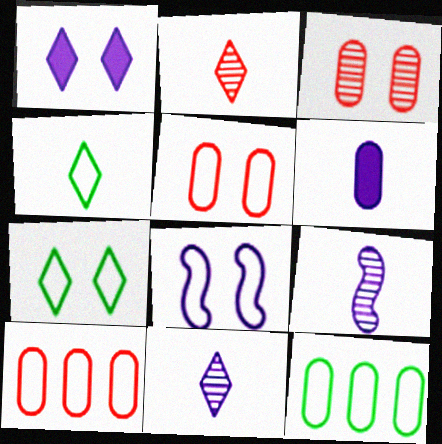[[3, 6, 12], 
[4, 8, 10], 
[5, 7, 8]]